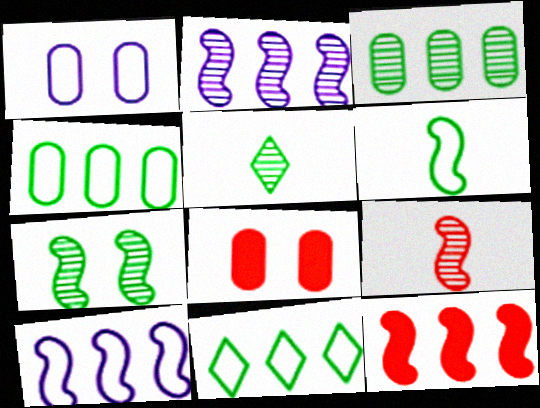[[1, 5, 12], 
[2, 7, 9], 
[3, 5, 7], 
[5, 8, 10]]